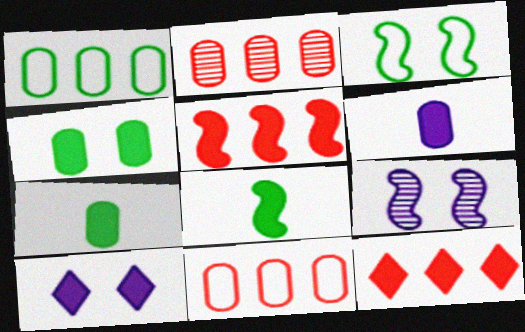[[5, 7, 10]]